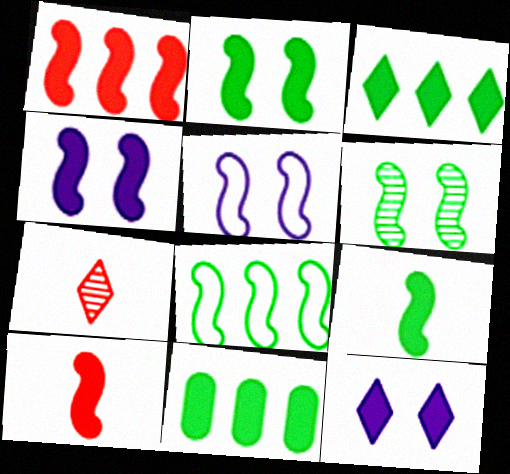[[1, 4, 9], 
[5, 7, 11], 
[6, 8, 9], 
[10, 11, 12]]